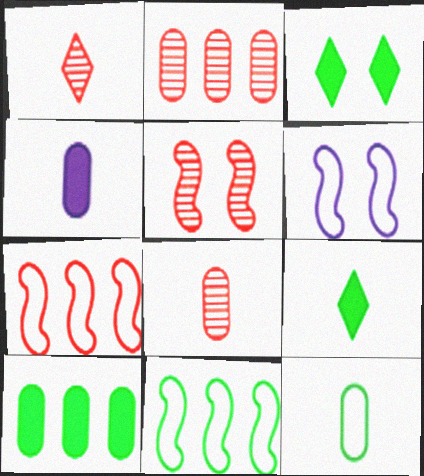[[1, 2, 5], 
[1, 6, 10], 
[2, 6, 9], 
[4, 8, 12]]